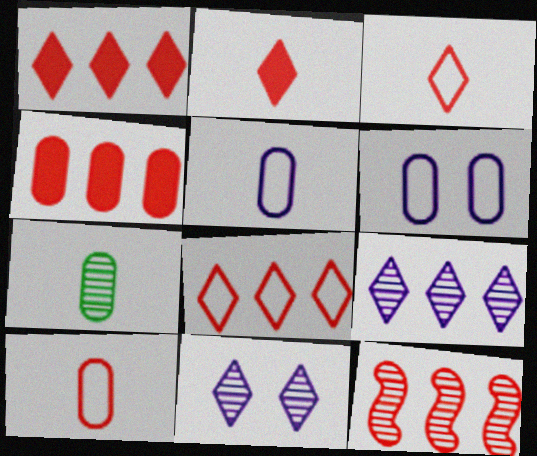[[4, 6, 7], 
[4, 8, 12], 
[7, 11, 12]]